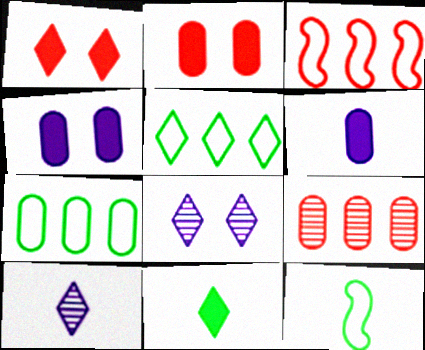[[1, 5, 10]]